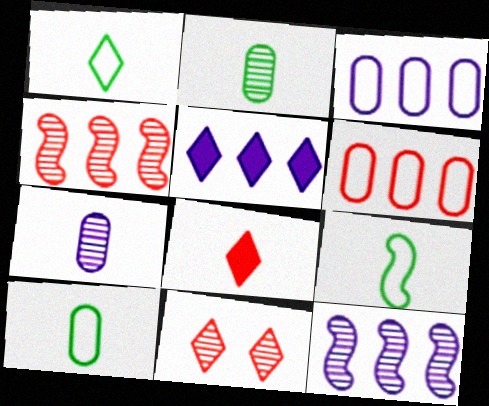[[1, 5, 11], 
[1, 9, 10], 
[2, 11, 12], 
[3, 5, 12], 
[7, 8, 9]]